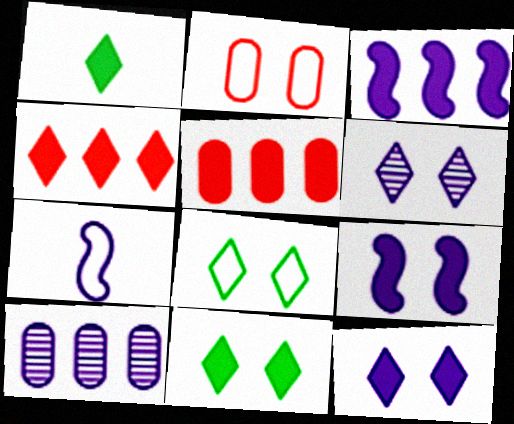[[1, 4, 12], 
[1, 5, 9], 
[7, 10, 12]]